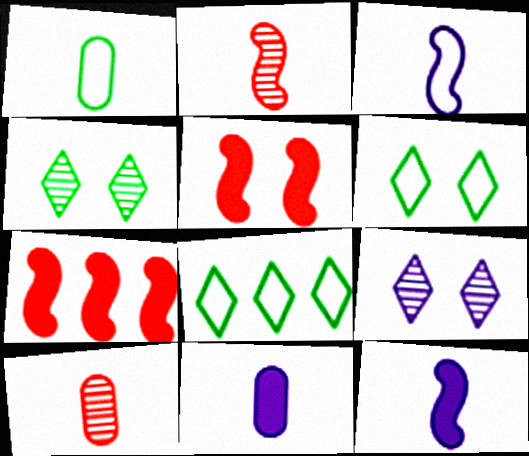[[1, 7, 9], 
[1, 10, 11]]